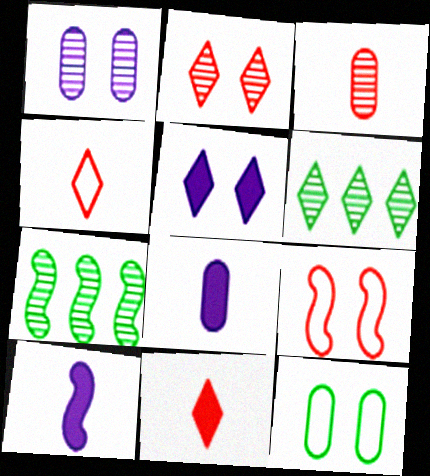[[4, 5, 6], 
[6, 8, 9], 
[7, 9, 10]]